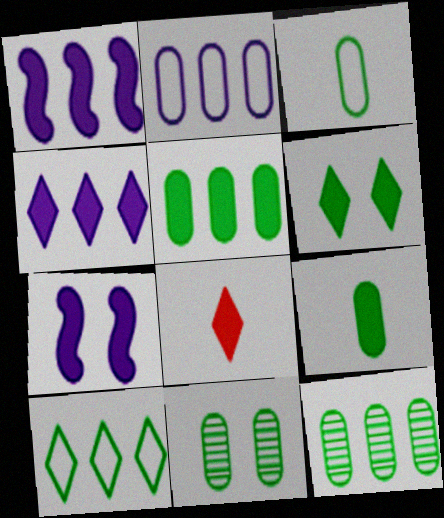[[3, 5, 11], 
[4, 6, 8], 
[5, 7, 8]]